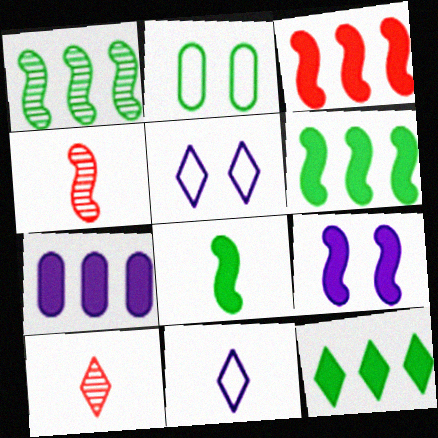[[3, 7, 12], 
[3, 8, 9], 
[5, 10, 12]]